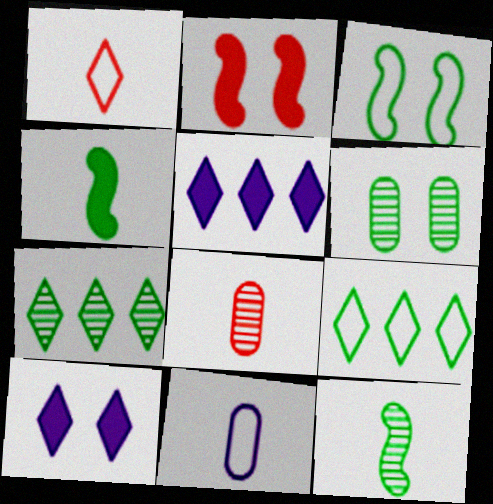[[1, 7, 10], 
[2, 7, 11], 
[3, 5, 8], 
[4, 6, 9], 
[6, 7, 12]]